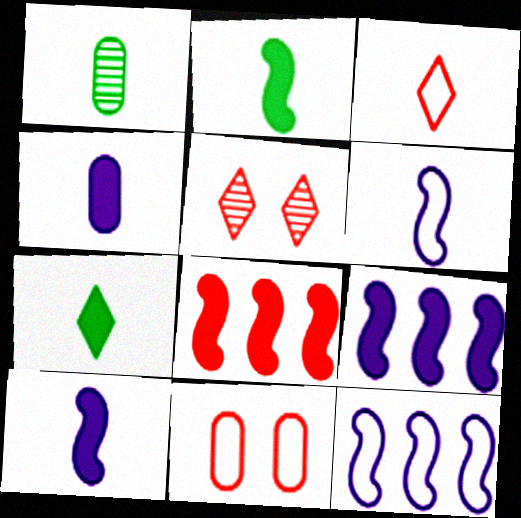[[1, 3, 10]]